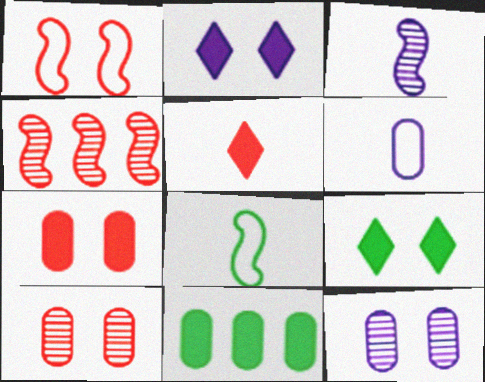[[1, 9, 12], 
[4, 6, 9], 
[6, 10, 11]]